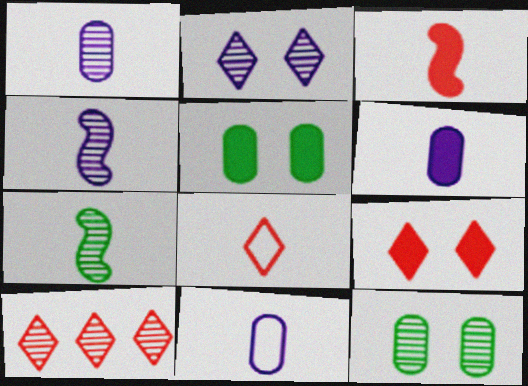[[1, 6, 11], 
[4, 10, 12], 
[6, 7, 8], 
[8, 9, 10]]